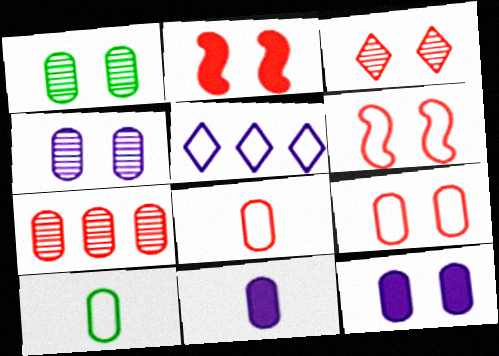[[1, 9, 12], 
[2, 3, 9], 
[5, 6, 10], 
[7, 10, 12]]